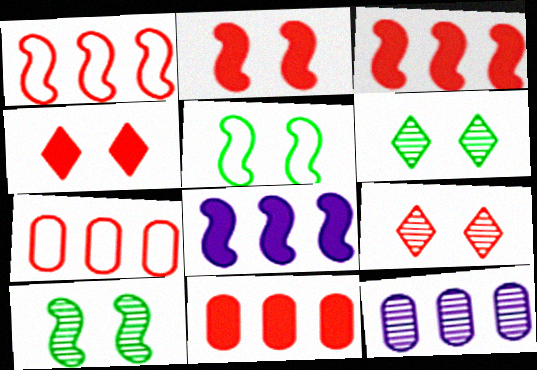[]